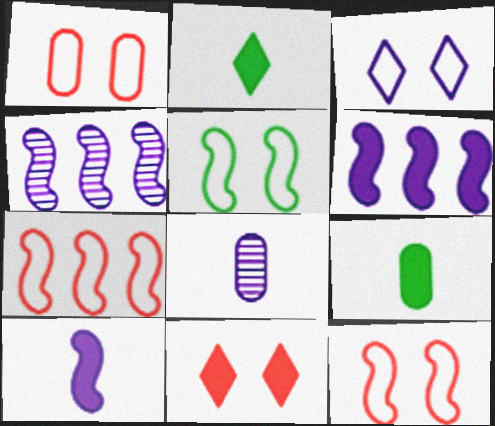[[1, 2, 4], 
[1, 3, 5], 
[3, 6, 8], 
[6, 9, 11]]